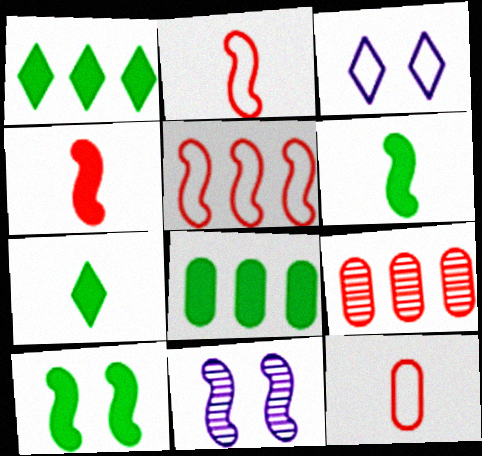[[1, 11, 12], 
[3, 6, 9], 
[5, 6, 11], 
[7, 8, 10]]